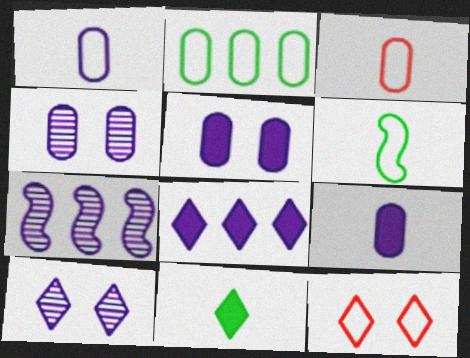[]